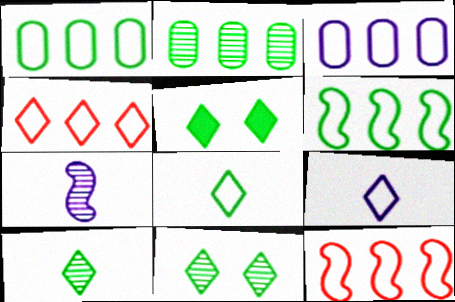[[3, 4, 6]]